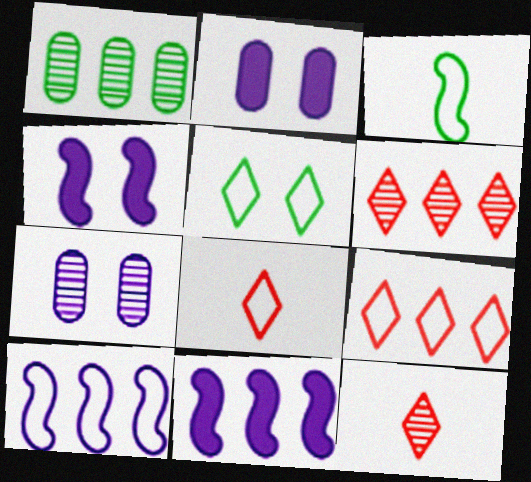[[1, 4, 8], 
[1, 9, 11], 
[2, 3, 6]]